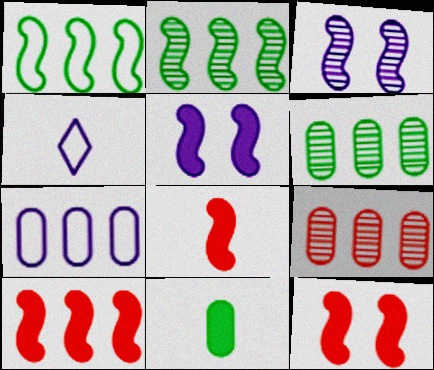[[1, 3, 8], 
[4, 6, 12], 
[8, 10, 12]]